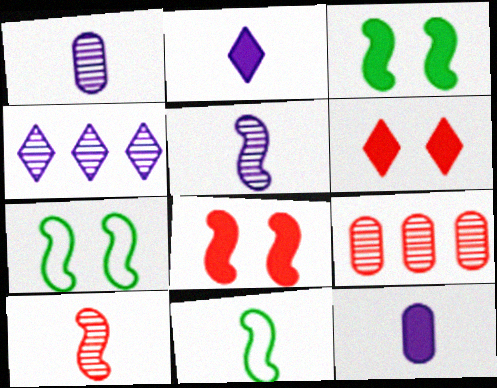[[2, 7, 9]]